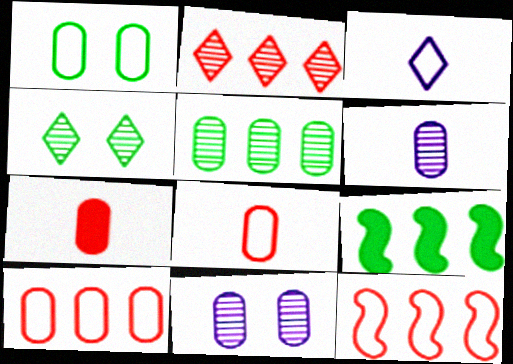[[1, 3, 12]]